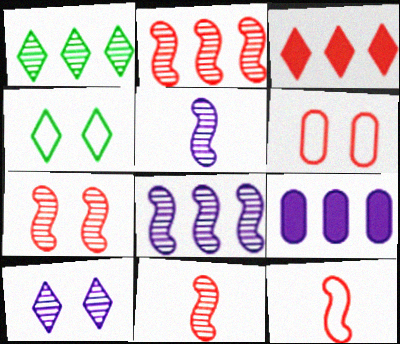[[2, 7, 11], 
[3, 6, 11], 
[4, 9, 11]]